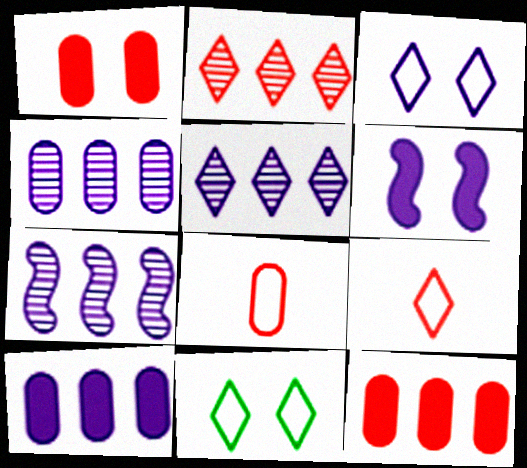[[4, 5, 7]]